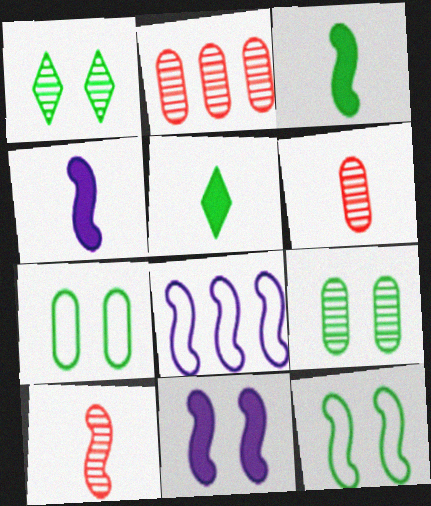[]